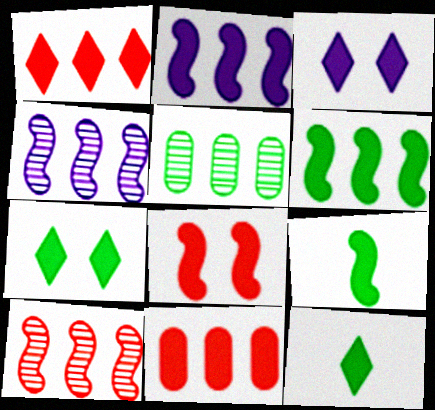[[1, 3, 12], 
[2, 8, 9], 
[3, 9, 11]]